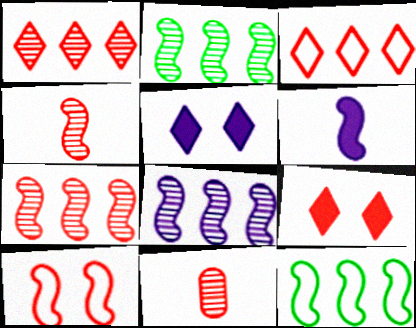[[2, 6, 10], 
[2, 7, 8], 
[5, 11, 12]]